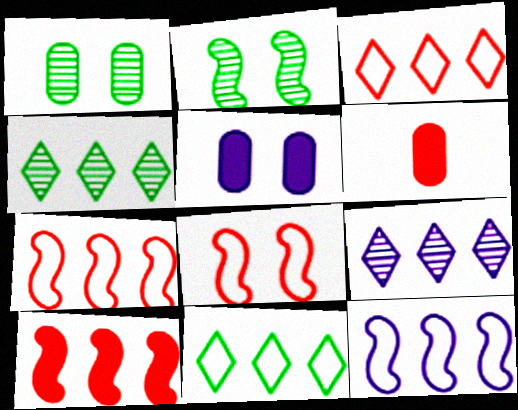[]